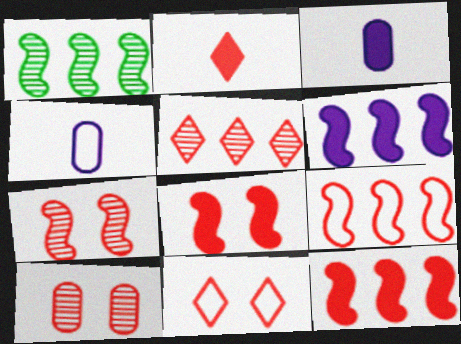[[1, 3, 11], 
[1, 6, 9], 
[2, 5, 11], 
[2, 9, 10], 
[8, 10, 11]]